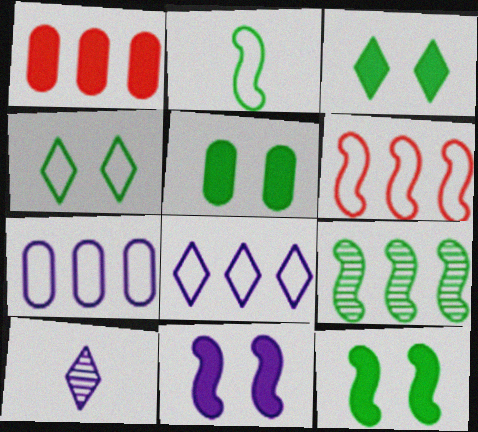[[1, 8, 9], 
[2, 9, 12], 
[3, 5, 12], 
[5, 6, 10], 
[7, 10, 11]]